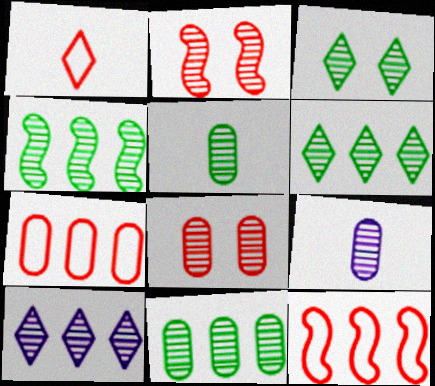[[2, 5, 10], 
[2, 6, 9], 
[3, 4, 5], 
[4, 6, 11], 
[8, 9, 11]]